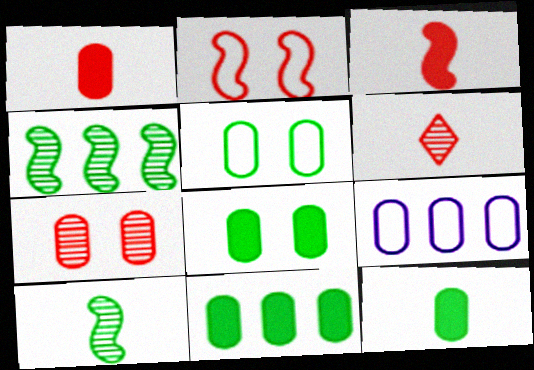[[7, 9, 12], 
[8, 11, 12]]